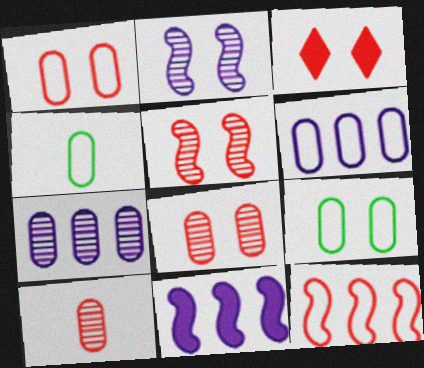[[1, 3, 5], 
[1, 4, 6], 
[2, 3, 9], 
[3, 10, 12]]